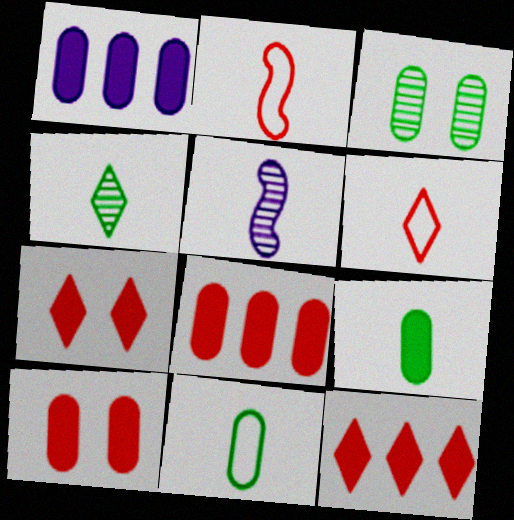[[1, 9, 10], 
[5, 6, 9]]